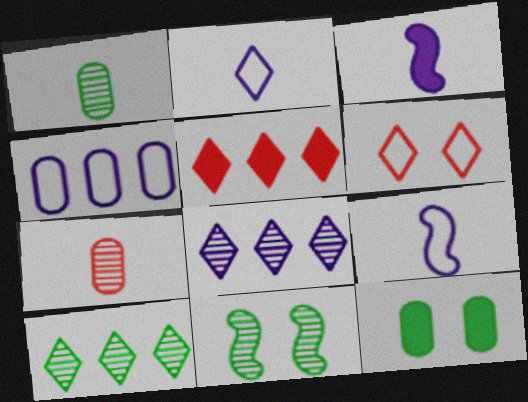[[1, 10, 11], 
[3, 5, 12], 
[4, 7, 12], 
[7, 8, 11]]